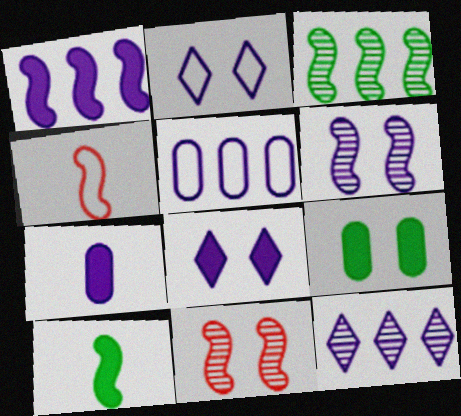[[1, 5, 12], 
[1, 7, 8], 
[2, 9, 11], 
[4, 9, 12]]